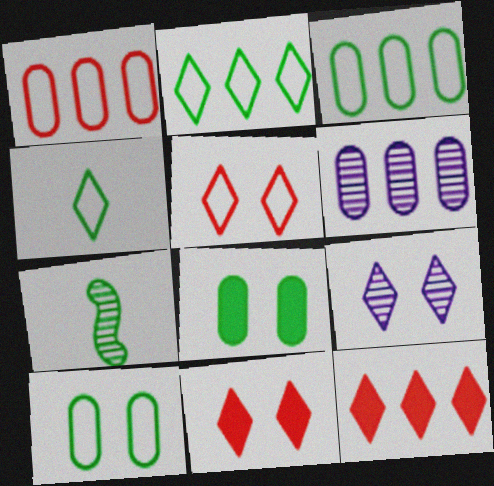[[2, 7, 8], 
[4, 9, 12]]